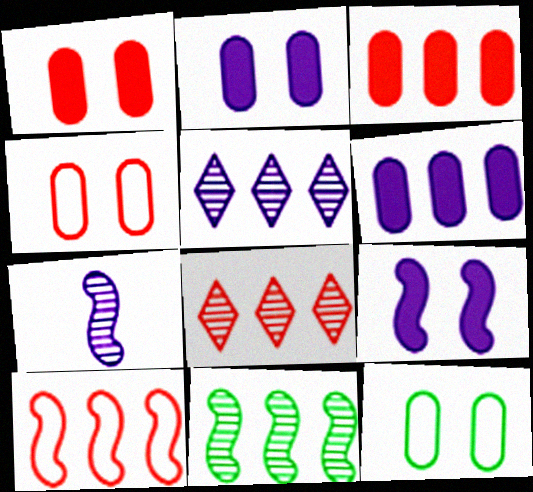[[3, 8, 10]]